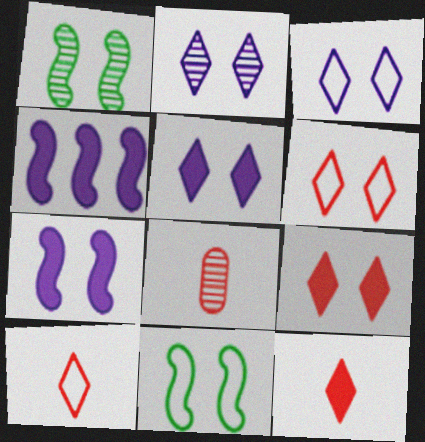[[2, 3, 5]]